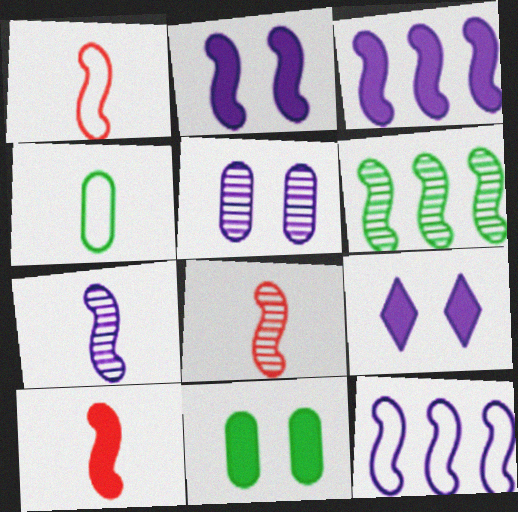[[1, 2, 6], 
[1, 8, 10], 
[2, 7, 12]]